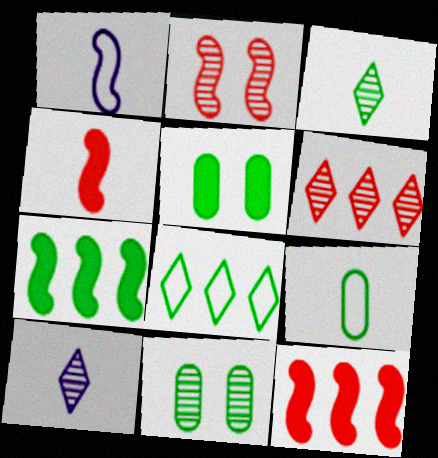[[1, 2, 7], 
[1, 5, 6], 
[4, 9, 10]]